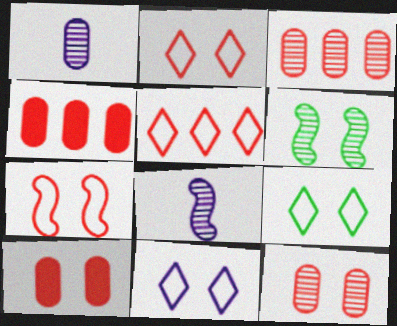[[2, 9, 11], 
[4, 8, 9], 
[6, 10, 11]]